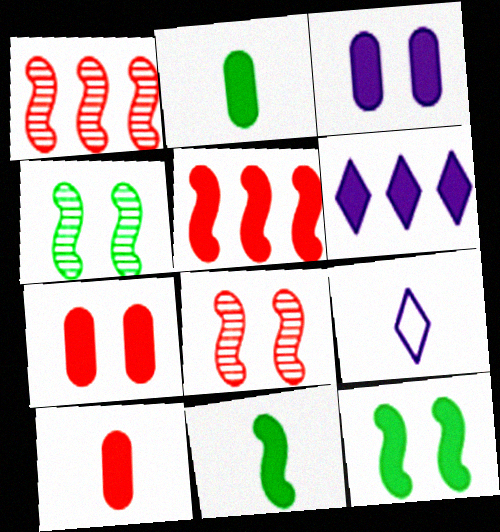[[6, 7, 11], 
[6, 10, 12]]